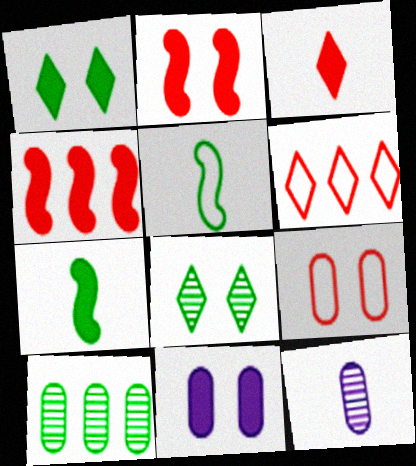[[1, 2, 11], 
[1, 5, 10], 
[3, 5, 12]]